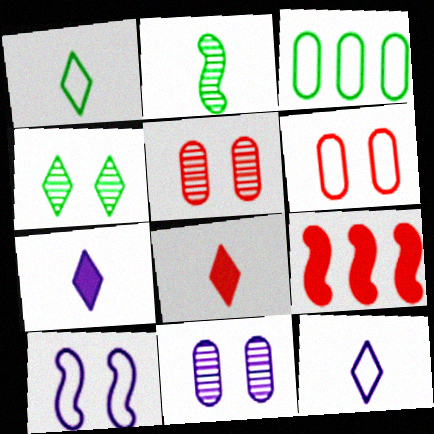[[1, 9, 11], 
[2, 9, 10]]